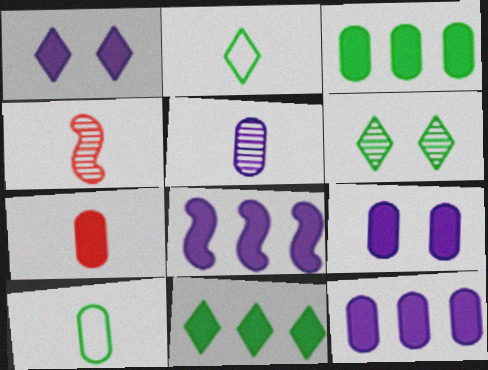[[2, 6, 11], 
[3, 7, 9], 
[5, 7, 10]]